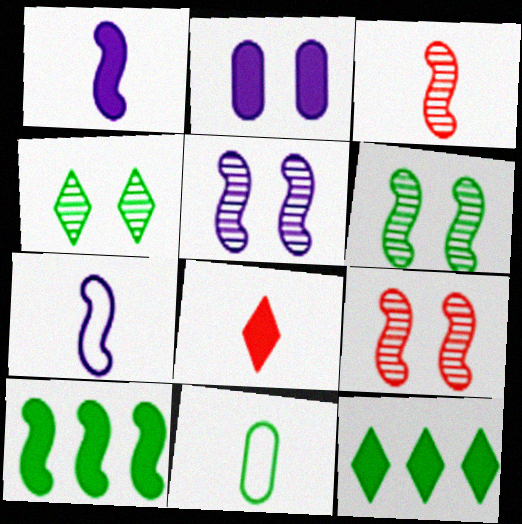[[2, 8, 10], 
[4, 10, 11], 
[5, 6, 9], 
[6, 11, 12], 
[7, 9, 10]]